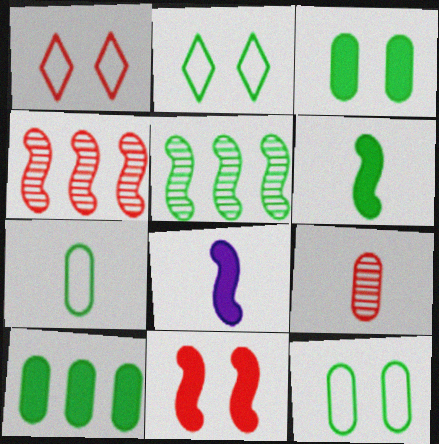[]